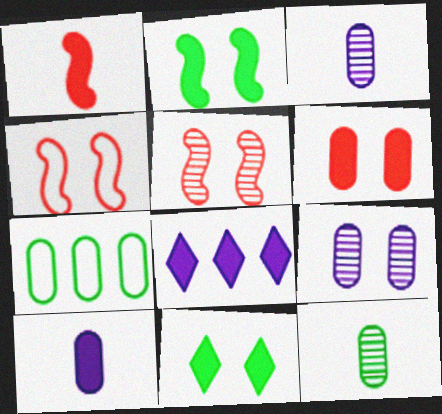[[3, 6, 7], 
[4, 8, 12], 
[4, 9, 11]]